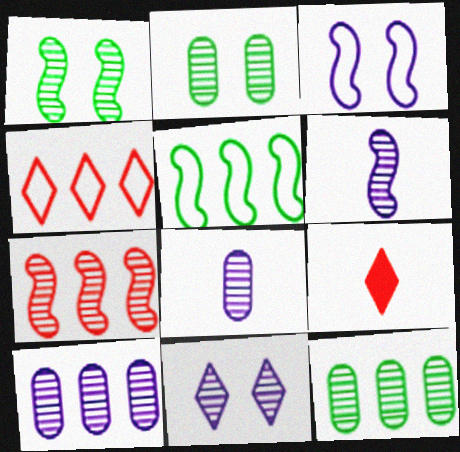[[1, 6, 7], 
[3, 9, 12], 
[6, 10, 11]]